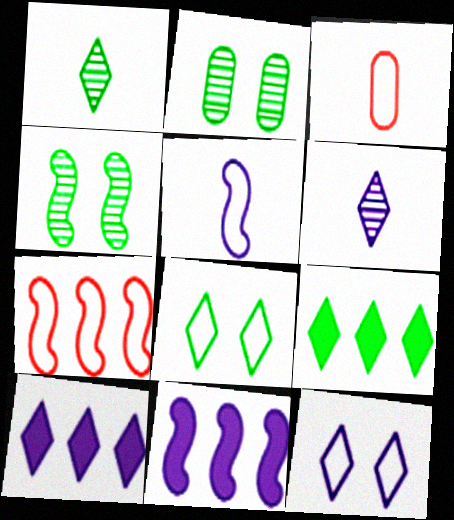[[1, 8, 9], 
[3, 4, 10], 
[6, 10, 12]]